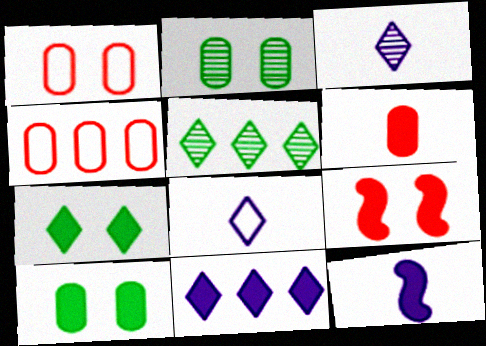[[1, 5, 12]]